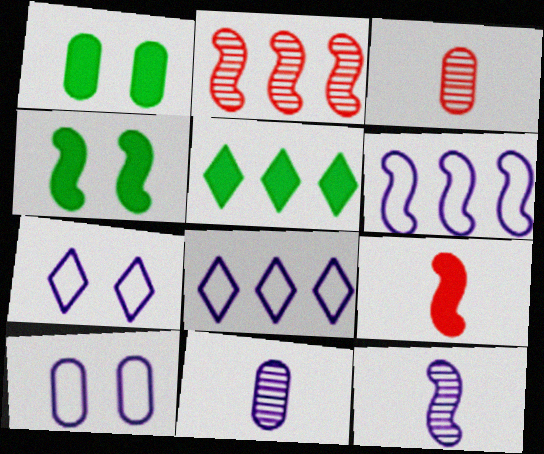[[3, 4, 8]]